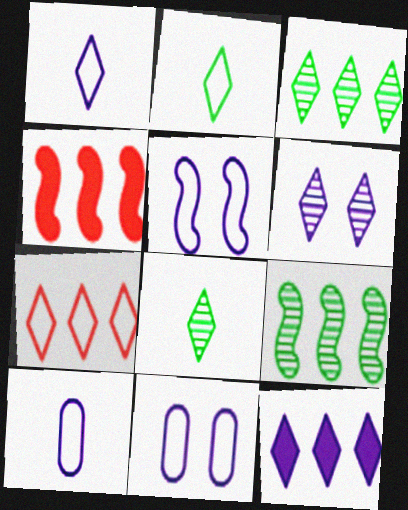[[1, 6, 12], 
[3, 7, 12], 
[4, 8, 11]]